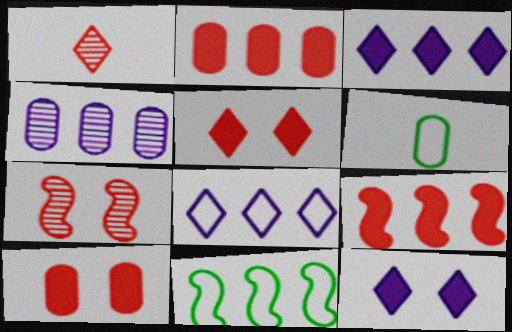[[3, 6, 7], 
[4, 6, 10]]